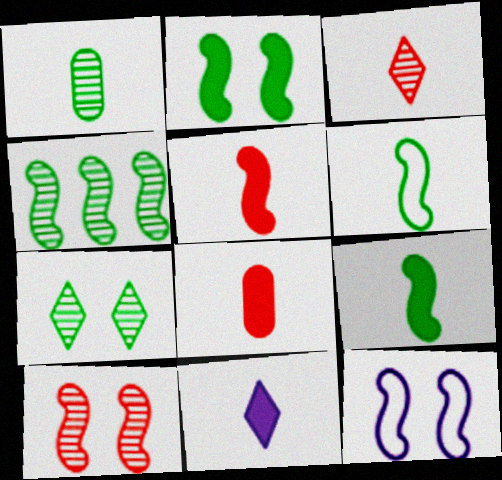[[1, 4, 7], 
[2, 4, 6], 
[2, 10, 12], 
[4, 5, 12], 
[8, 9, 11]]